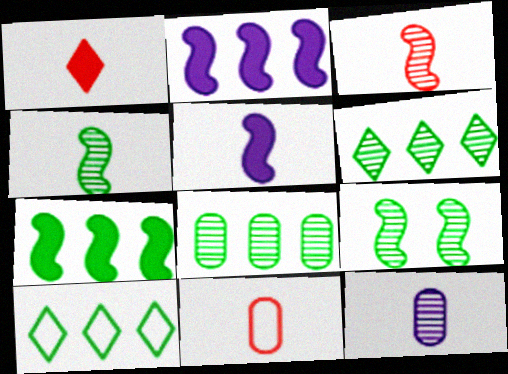[[1, 3, 11], 
[7, 8, 10]]